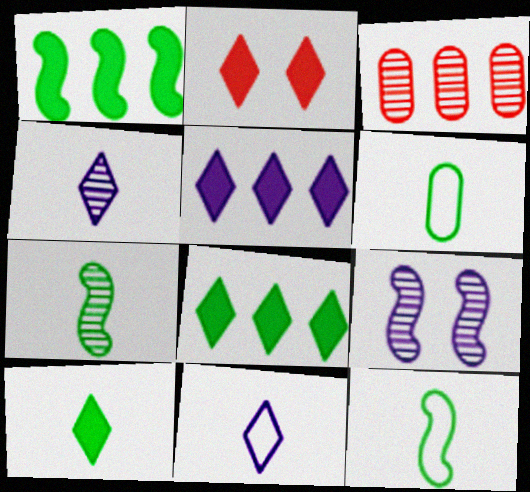[[2, 5, 10], 
[6, 7, 10]]